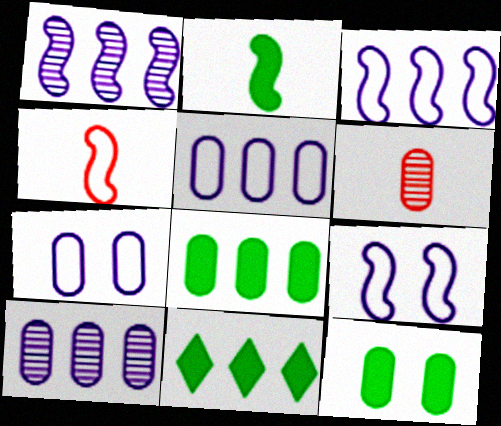[[2, 11, 12], 
[5, 6, 12], 
[6, 7, 8], 
[6, 9, 11]]